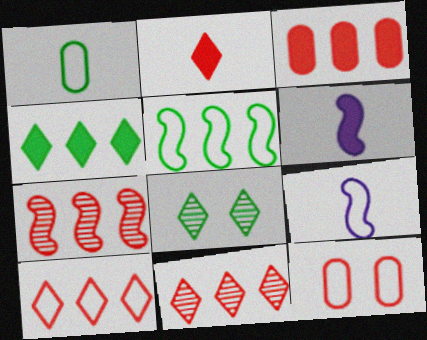[[2, 7, 12], 
[3, 7, 10], 
[3, 8, 9]]